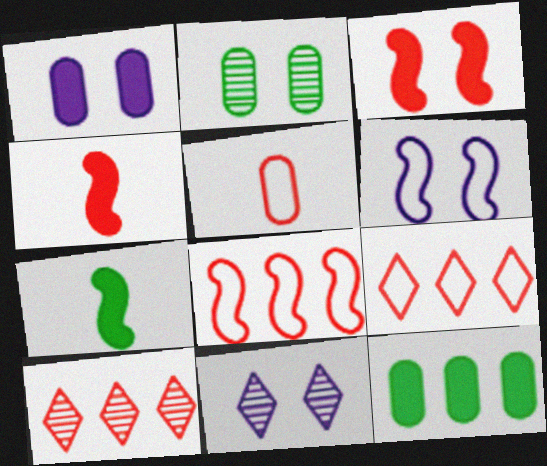[[1, 6, 11], 
[3, 5, 10]]